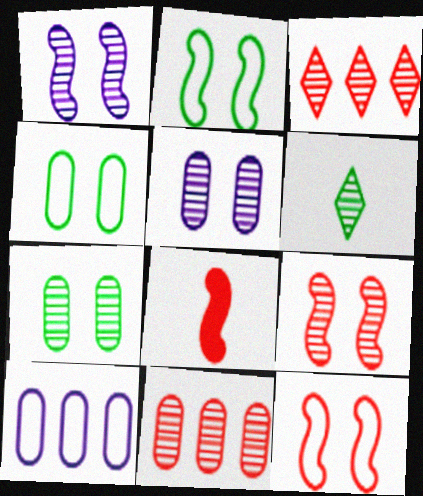[[1, 6, 11]]